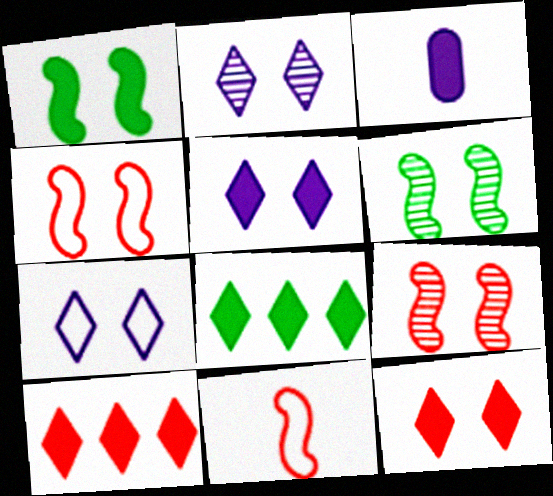[[1, 3, 10], 
[2, 5, 7]]